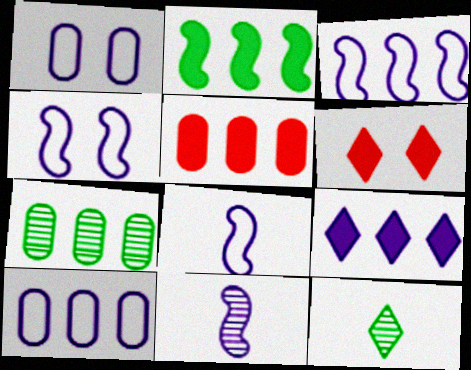[[1, 9, 11], 
[2, 5, 9], 
[3, 4, 8], 
[4, 5, 12], 
[5, 7, 10], 
[6, 7, 8]]